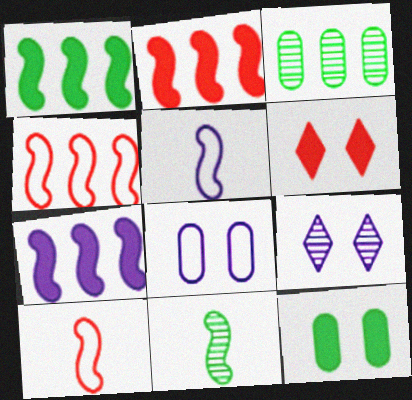[[1, 2, 7], 
[3, 5, 6]]